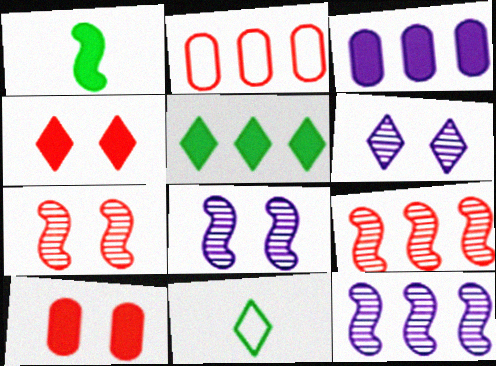[[1, 2, 6], 
[1, 3, 4], 
[2, 5, 12], 
[3, 7, 11], 
[10, 11, 12]]